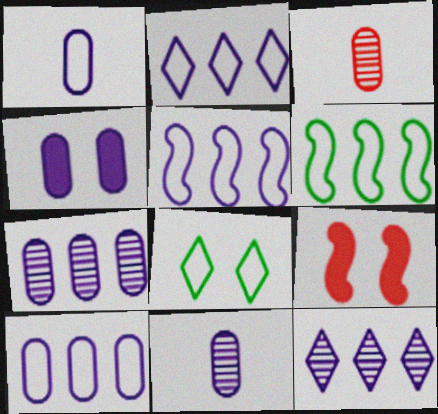[[1, 4, 7], 
[2, 5, 10], 
[4, 10, 11]]